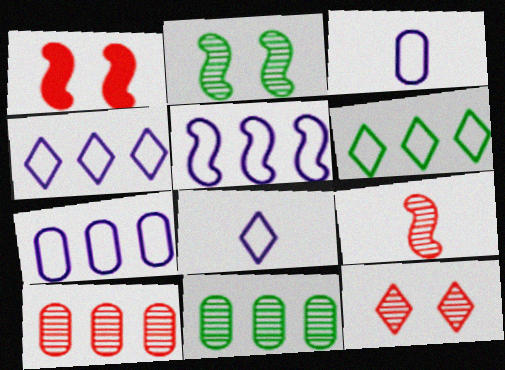[[1, 8, 11], 
[4, 5, 7], 
[9, 10, 12]]